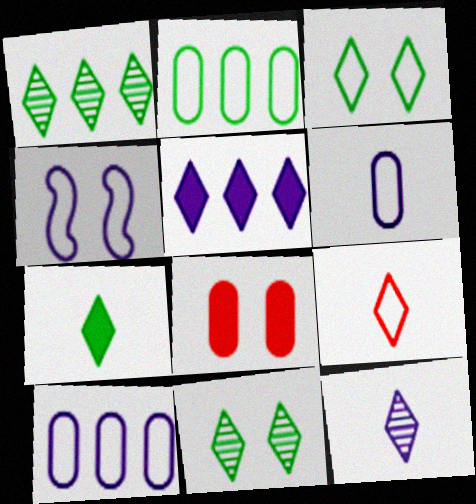[[1, 3, 7], 
[2, 4, 9], 
[4, 8, 11], 
[5, 9, 11], 
[7, 9, 12]]